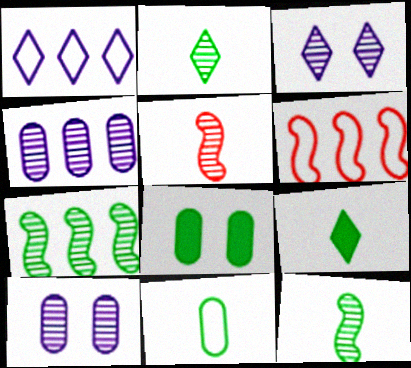[[1, 5, 8], 
[6, 9, 10], 
[9, 11, 12]]